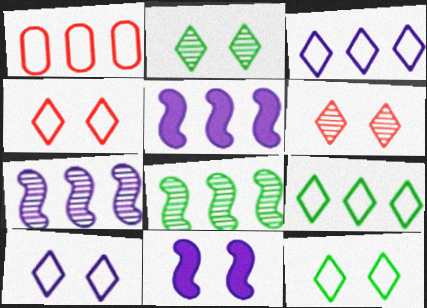[[4, 10, 12]]